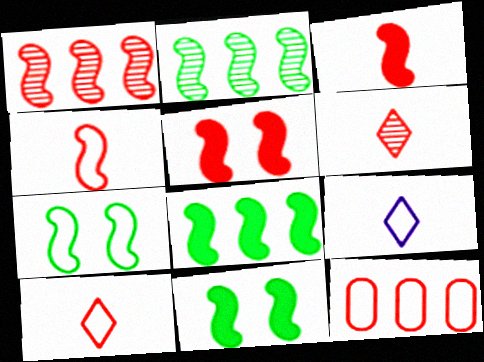[[1, 4, 5], 
[5, 6, 12], 
[7, 9, 12]]